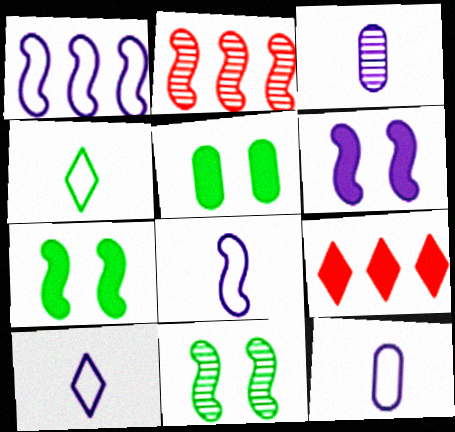[[2, 5, 10], 
[2, 7, 8], 
[8, 10, 12], 
[9, 11, 12]]